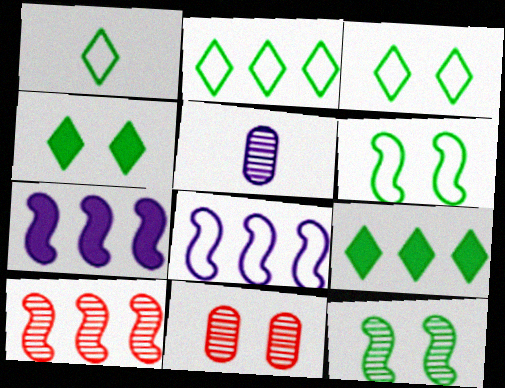[[1, 2, 3], 
[1, 7, 11]]